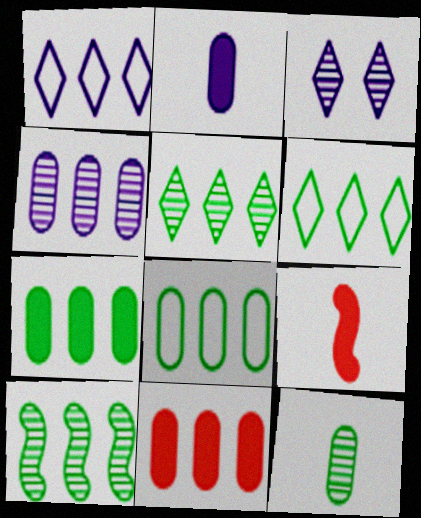[[1, 10, 11], 
[3, 8, 9], 
[4, 8, 11], 
[6, 7, 10]]